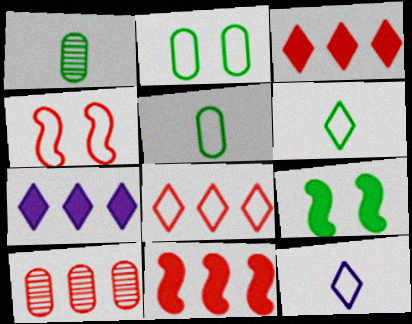[[1, 4, 7], 
[8, 10, 11], 
[9, 10, 12]]